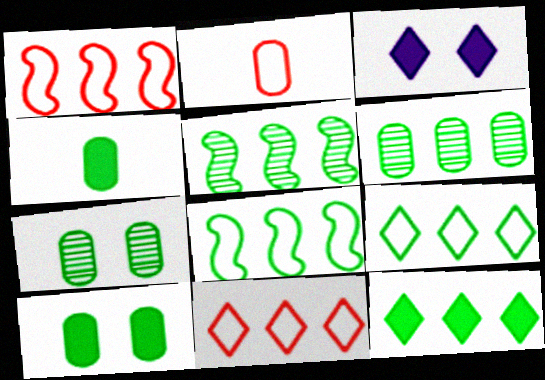[[2, 3, 5], 
[6, 8, 12]]